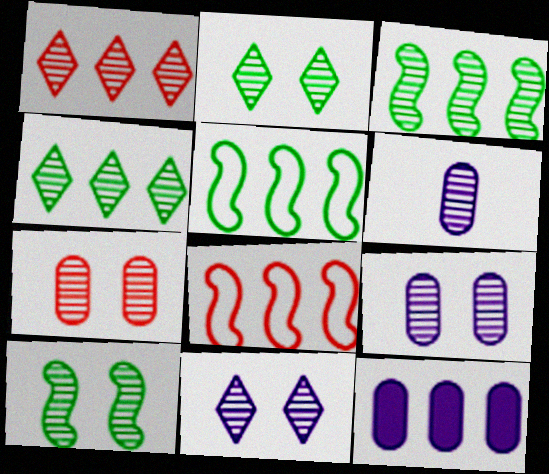[[1, 5, 12], 
[1, 6, 10], 
[4, 8, 12], 
[7, 10, 11]]